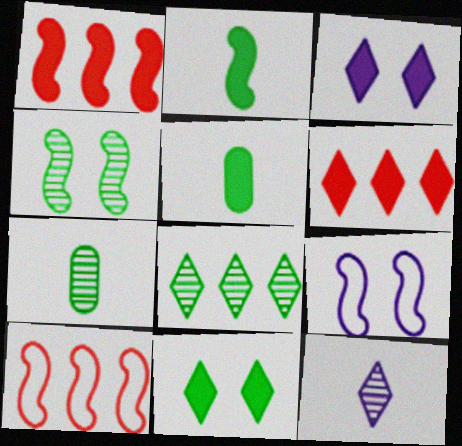[[1, 3, 5], 
[3, 7, 10], 
[4, 7, 8], 
[6, 7, 9]]